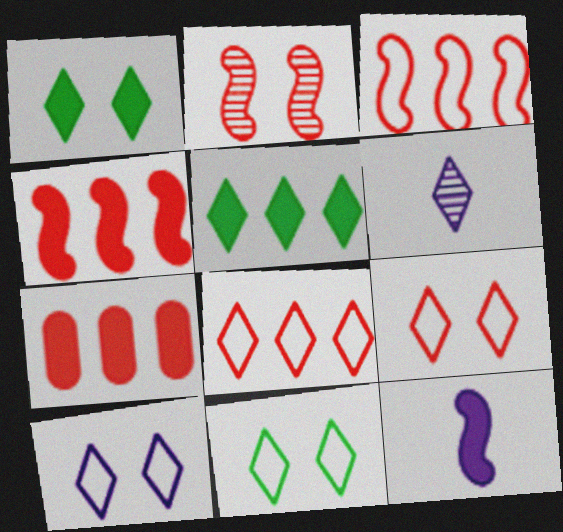[[1, 6, 8], 
[1, 7, 12], 
[5, 6, 9], 
[9, 10, 11]]